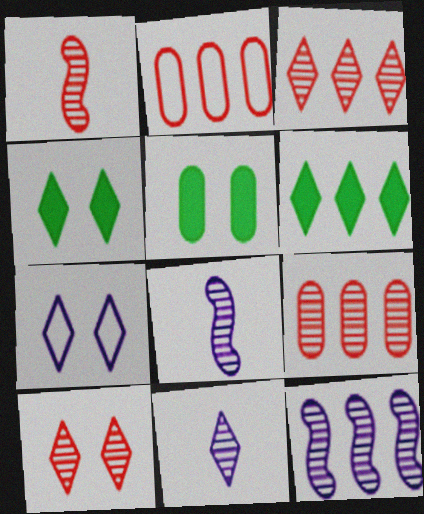[[1, 9, 10], 
[2, 4, 8], 
[2, 6, 12], 
[4, 7, 10]]